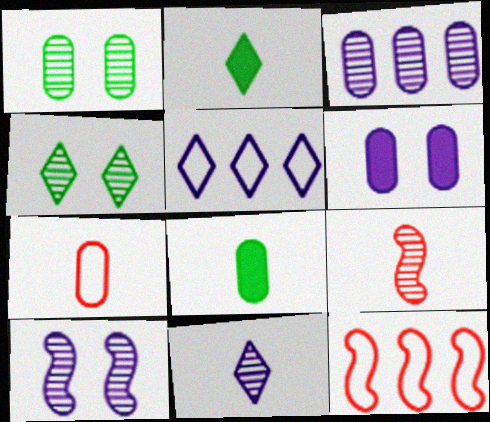[[3, 4, 9], 
[3, 10, 11]]